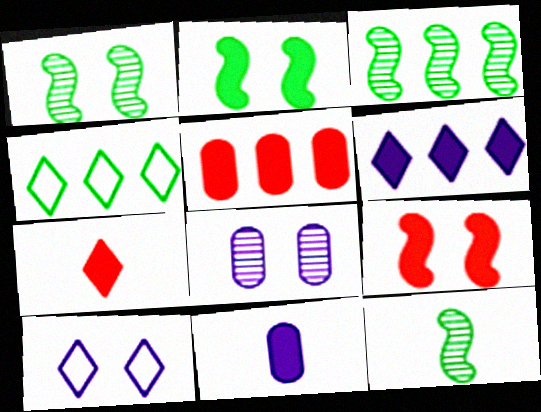[[1, 3, 12], 
[5, 7, 9], 
[5, 10, 12]]